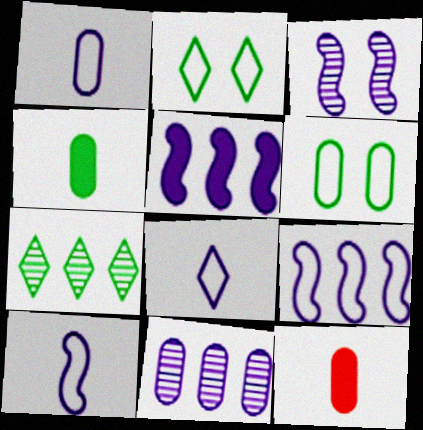[[1, 8, 10], 
[3, 5, 10], 
[6, 11, 12]]